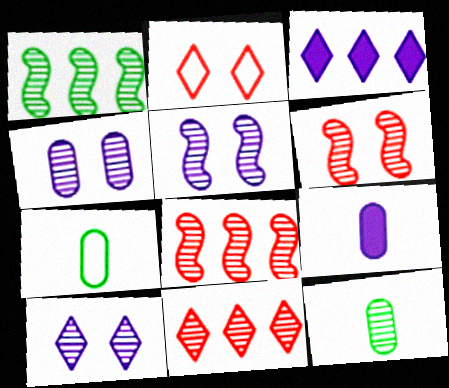[[1, 2, 9], 
[3, 6, 7], 
[4, 5, 10], 
[5, 11, 12], 
[8, 10, 12]]